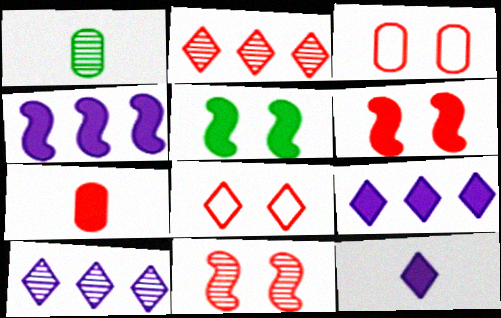[[1, 4, 8], 
[1, 10, 11], 
[5, 7, 9]]